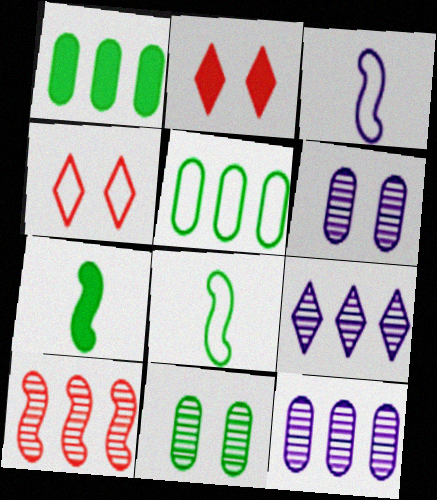[[2, 8, 12], 
[3, 4, 5], 
[4, 7, 12]]